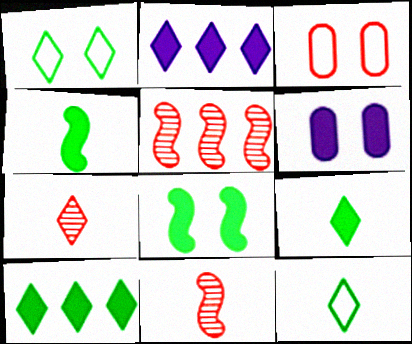[[1, 2, 7], 
[5, 6, 12]]